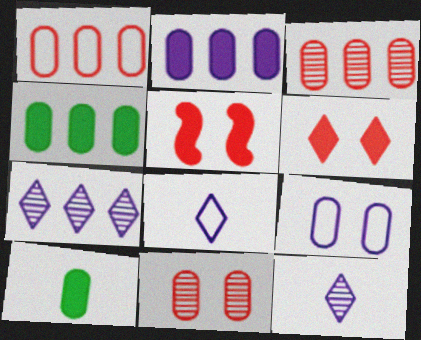[[3, 9, 10]]